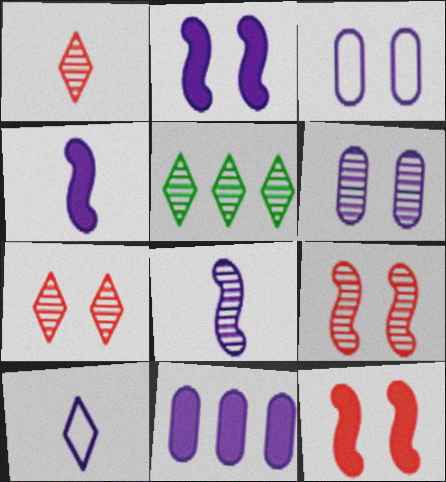[]